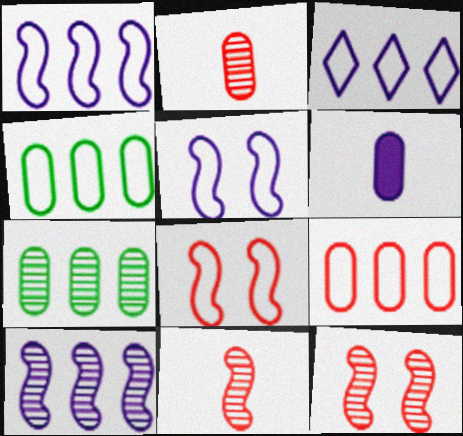[]